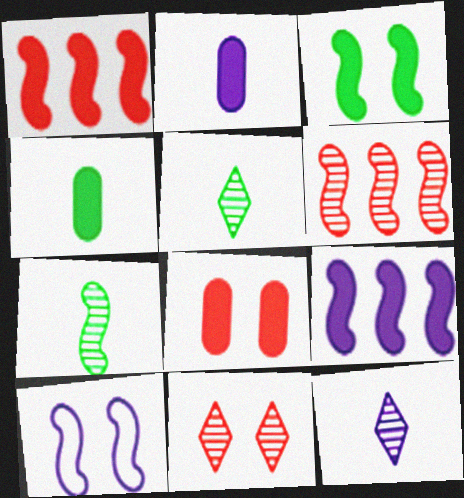[[1, 7, 10]]